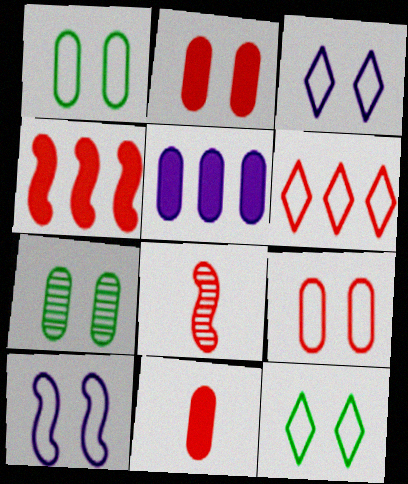[[2, 6, 8], 
[5, 8, 12], 
[9, 10, 12]]